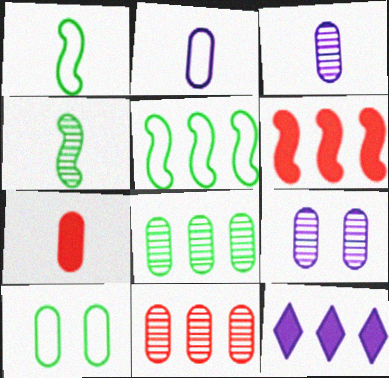[[5, 11, 12]]